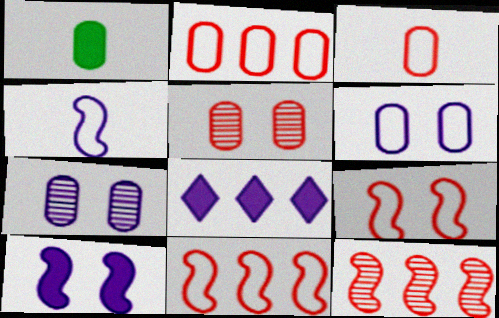[[1, 2, 7], 
[4, 7, 8]]